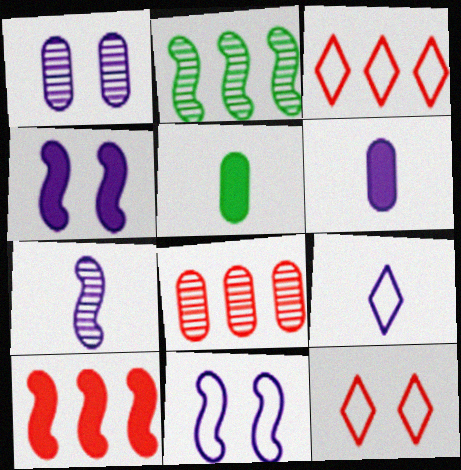[[2, 6, 12], 
[3, 8, 10], 
[6, 7, 9]]